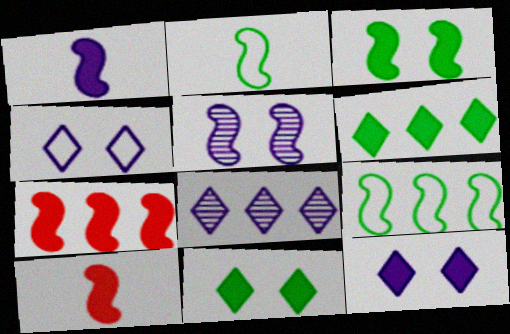[[1, 3, 7], 
[2, 5, 7], 
[5, 9, 10]]